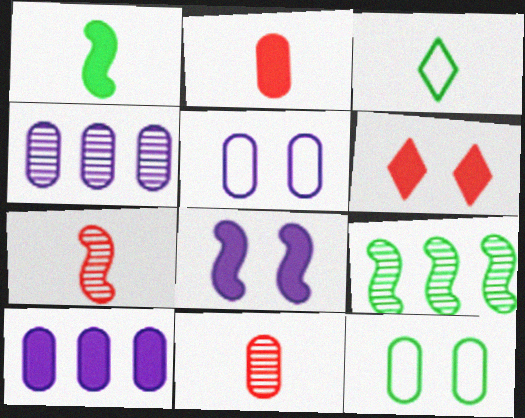[[1, 6, 10], 
[2, 4, 12], 
[10, 11, 12]]